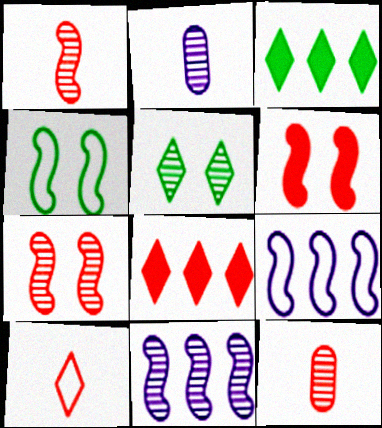[[2, 4, 8], 
[5, 11, 12]]